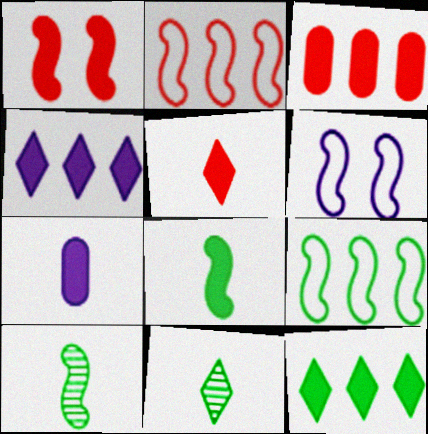[[1, 3, 5], 
[1, 7, 12], 
[3, 6, 11], 
[5, 7, 8]]